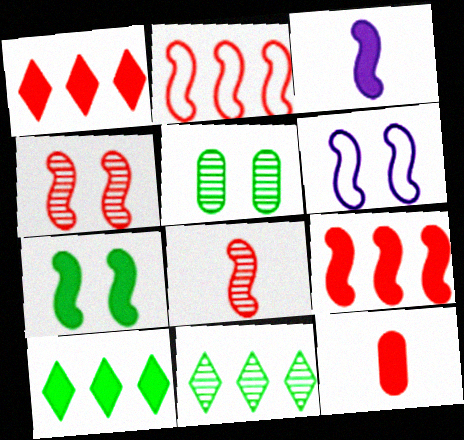[[3, 7, 9], 
[4, 6, 7], 
[6, 11, 12]]